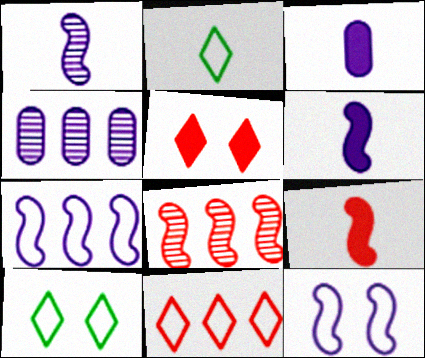[[3, 8, 10], 
[4, 9, 10]]